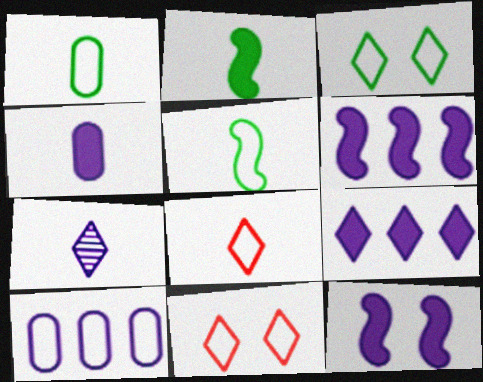[[4, 9, 12], 
[5, 10, 11], 
[7, 10, 12]]